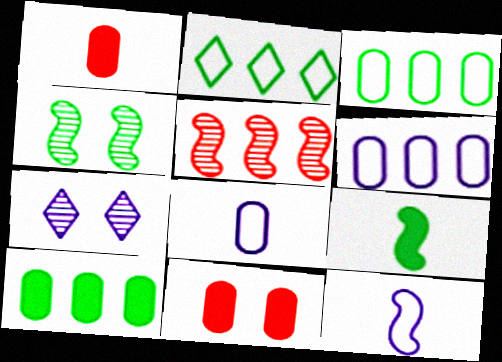[]